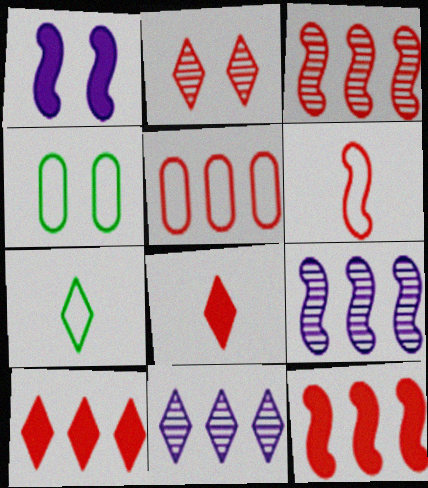[[1, 2, 4], 
[3, 5, 10], 
[4, 8, 9]]